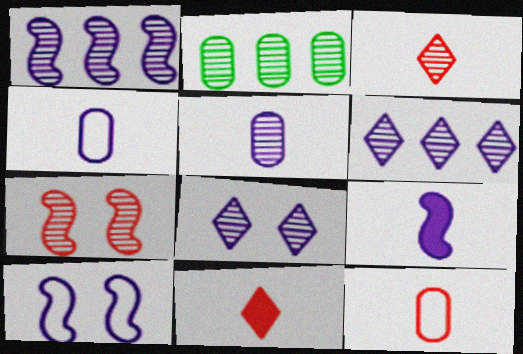[[1, 5, 8], 
[1, 9, 10], 
[2, 10, 11]]